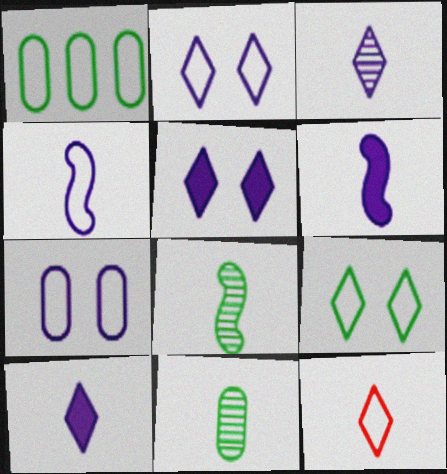[[6, 11, 12]]